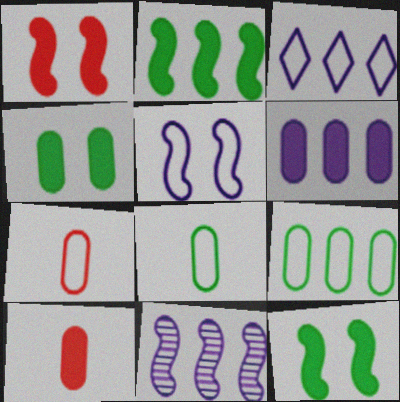[[3, 6, 11], 
[4, 6, 10]]